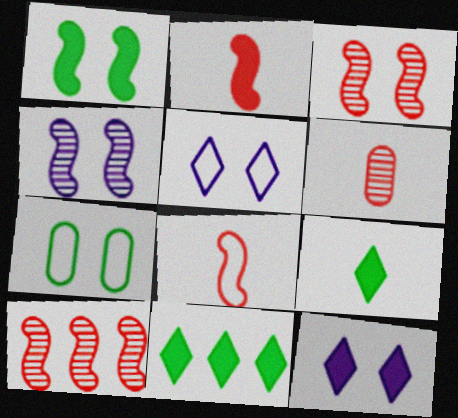[[3, 7, 12]]